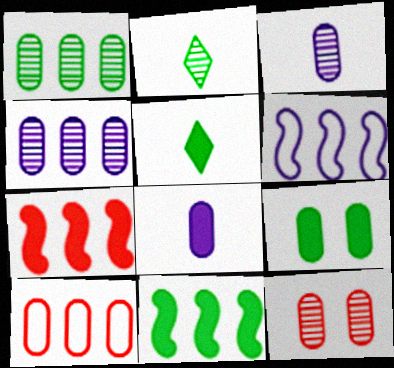[[1, 3, 12], 
[3, 9, 10], 
[5, 6, 12], 
[5, 9, 11]]